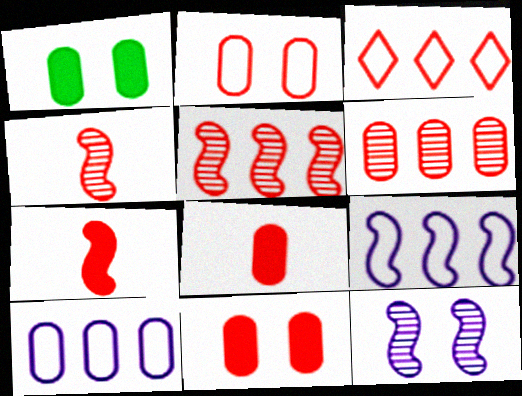[[2, 6, 8], 
[3, 4, 11]]